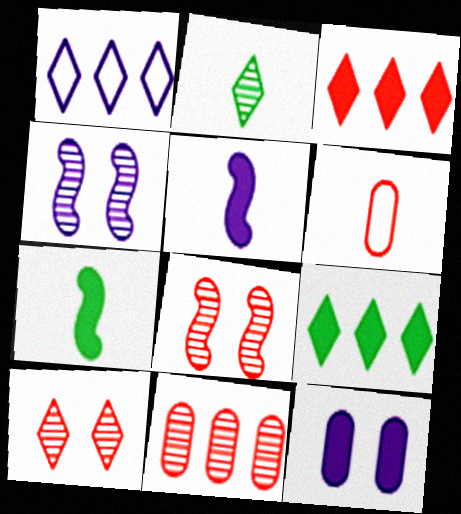[[2, 4, 11], 
[2, 5, 6], 
[3, 6, 8], 
[3, 7, 12], 
[4, 6, 9]]